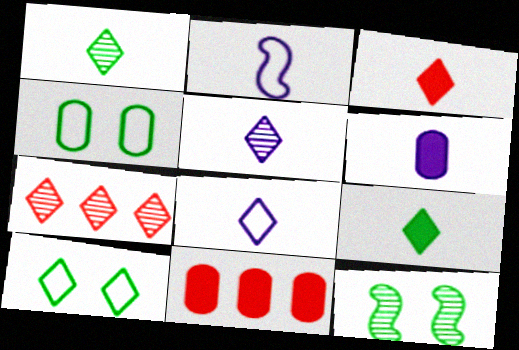[[1, 3, 8], 
[2, 5, 6], 
[8, 11, 12]]